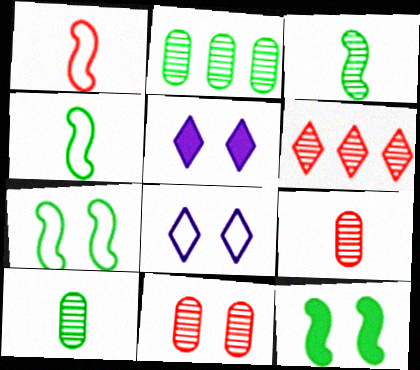[[1, 2, 5], 
[5, 7, 11], 
[8, 11, 12]]